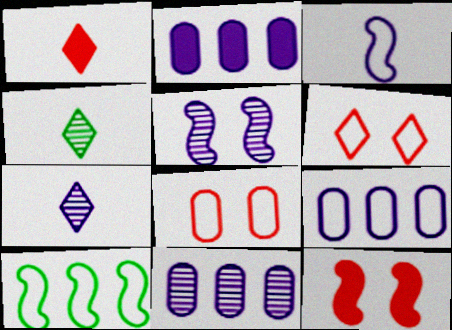[[2, 9, 11], 
[4, 9, 12], 
[5, 7, 11]]